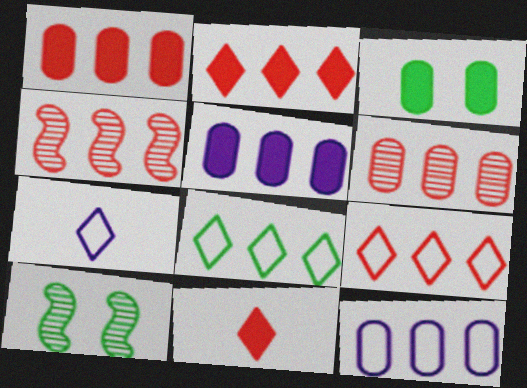[[1, 4, 9], 
[1, 7, 10], 
[3, 4, 7], 
[4, 5, 8], 
[10, 11, 12]]